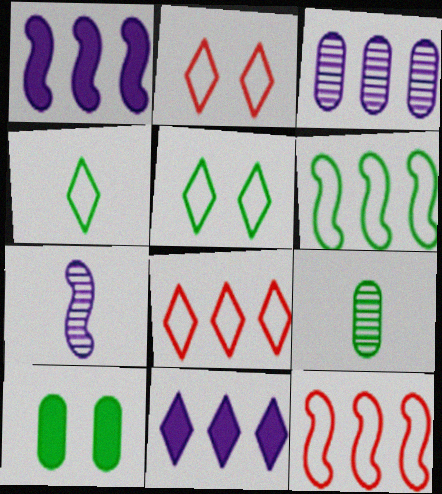[[1, 2, 9], 
[7, 8, 10]]